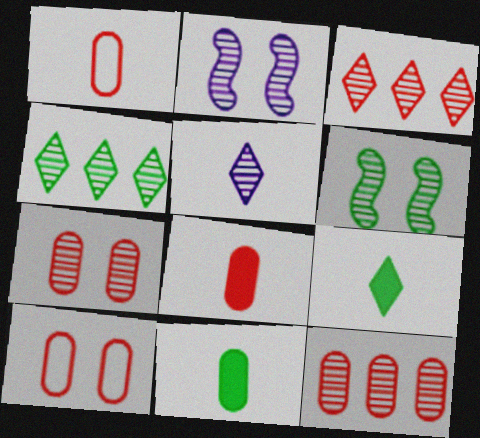[[5, 6, 12], 
[8, 10, 12]]